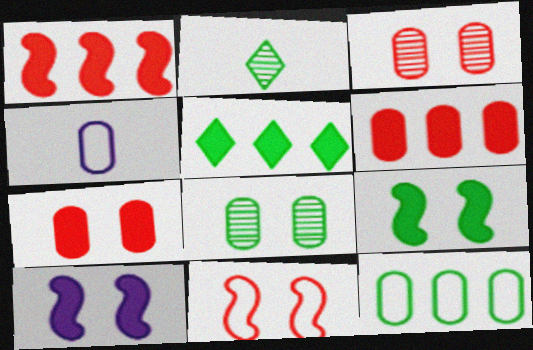[[2, 9, 12], 
[4, 6, 8]]